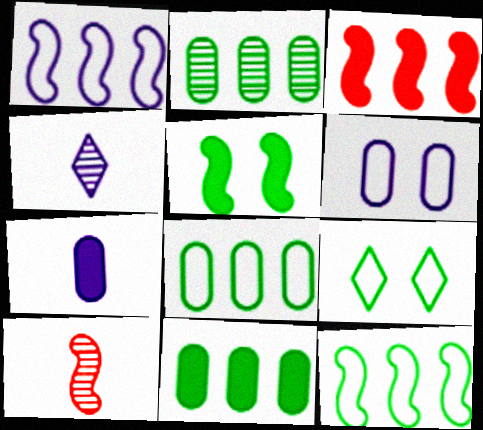[[1, 5, 10], 
[2, 8, 11]]